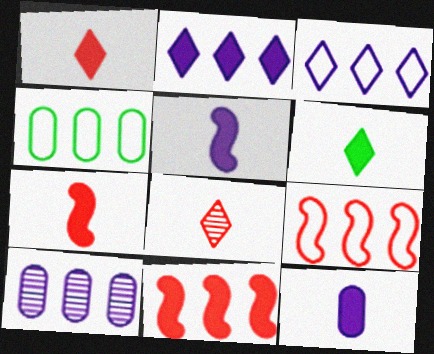[[3, 4, 9], 
[6, 7, 12]]